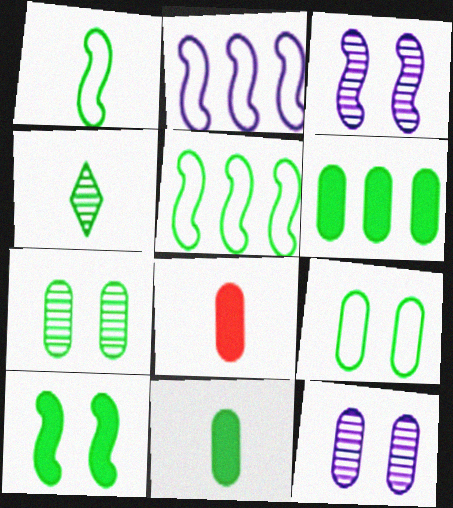[[1, 4, 11]]